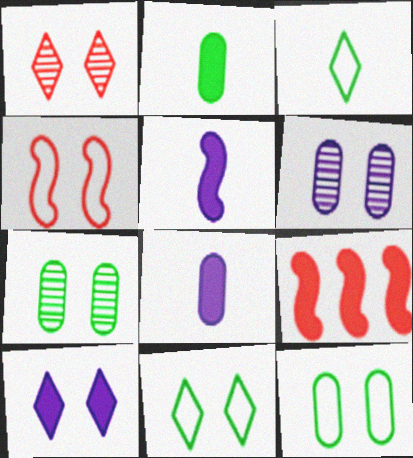[[1, 10, 11], 
[2, 9, 10], 
[3, 6, 9], 
[4, 7, 10]]